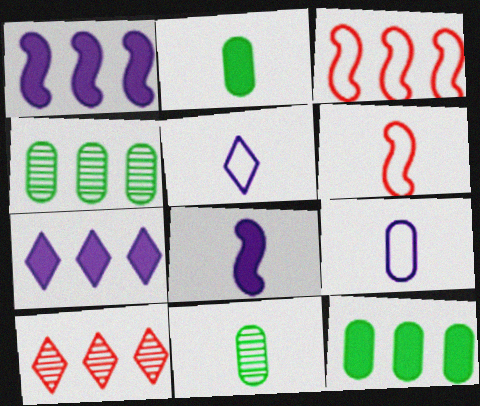[[3, 4, 7]]